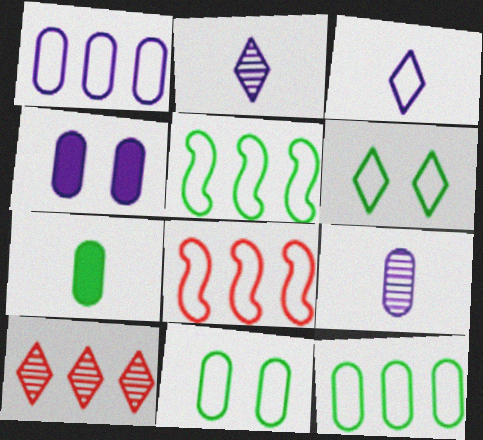[[1, 4, 9], 
[3, 8, 11]]